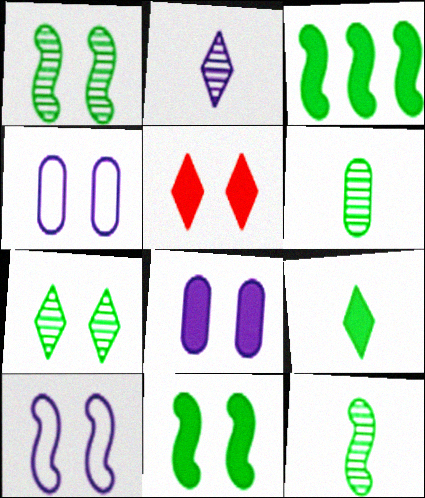[[1, 4, 5], 
[5, 8, 11]]